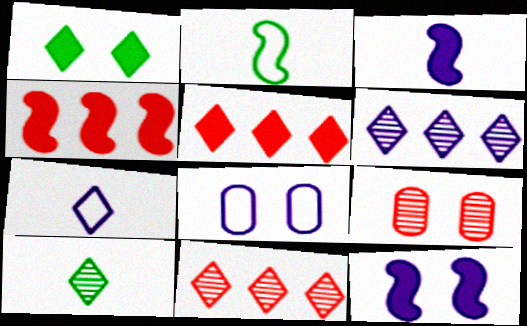[[1, 7, 11], 
[3, 6, 8], 
[4, 8, 10]]